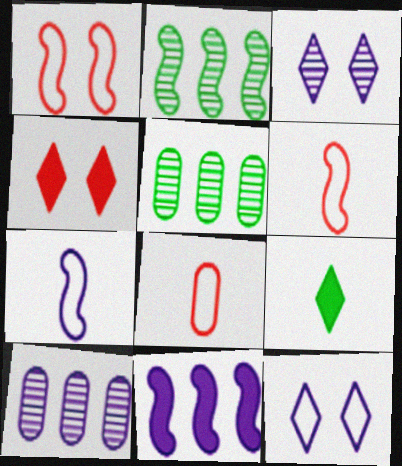[[1, 9, 10], 
[4, 5, 7]]